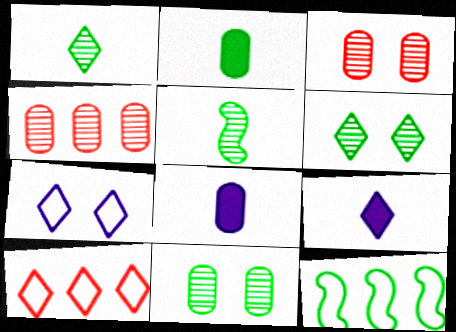[[2, 6, 12], 
[3, 9, 12], 
[6, 9, 10]]